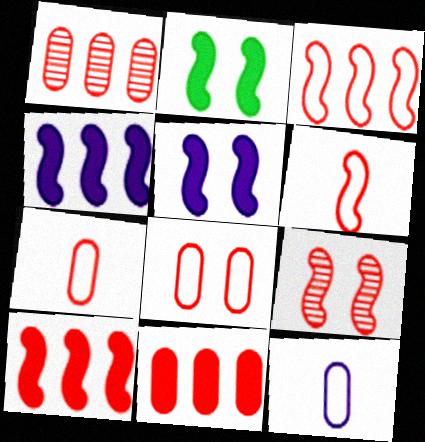[[6, 9, 10]]